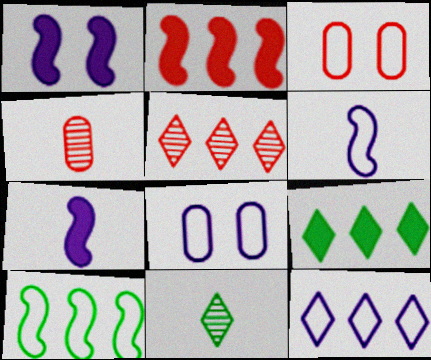[[2, 8, 11], 
[5, 9, 12], 
[6, 8, 12]]